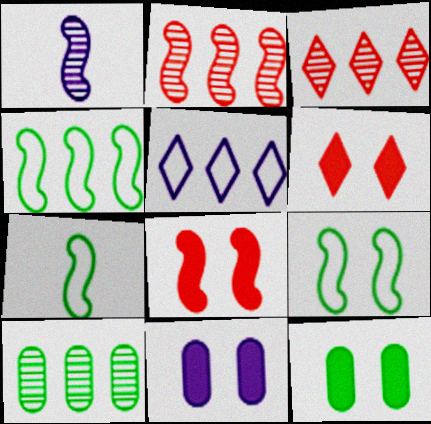[[1, 4, 8], 
[1, 5, 11], 
[3, 7, 11], 
[4, 7, 9]]